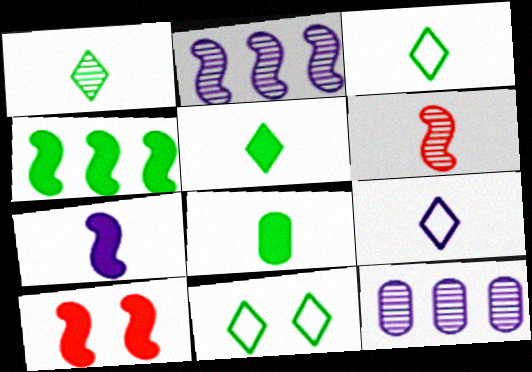[[1, 3, 5], 
[3, 10, 12], 
[4, 7, 10], 
[6, 8, 9]]